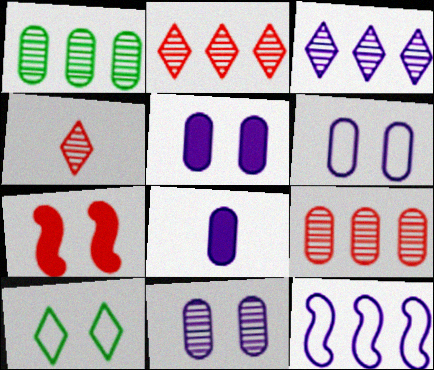[[5, 6, 11], 
[7, 10, 11]]